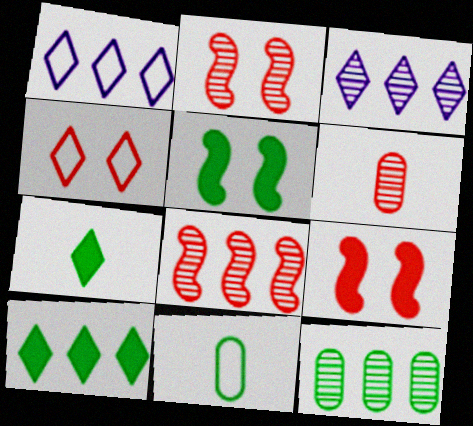[[1, 5, 6], 
[3, 4, 7], 
[3, 8, 12], 
[3, 9, 11]]